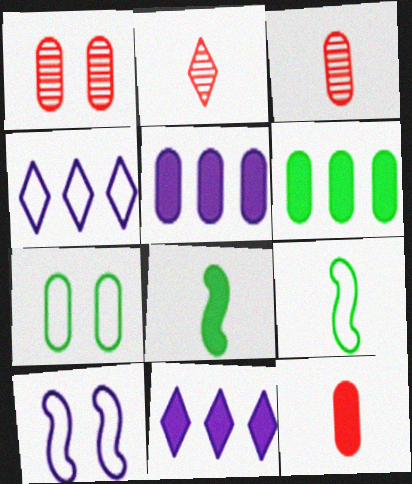[[1, 4, 8], 
[1, 9, 11], 
[2, 6, 10], 
[3, 5, 7]]